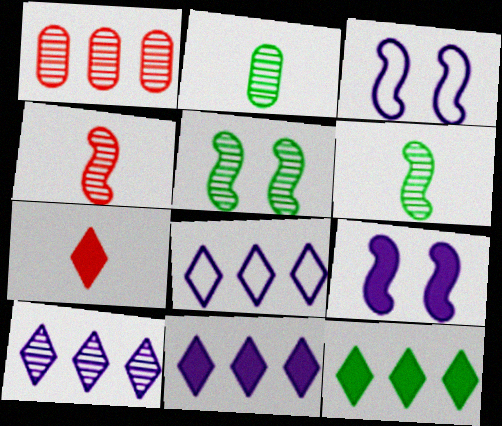[[8, 10, 11]]